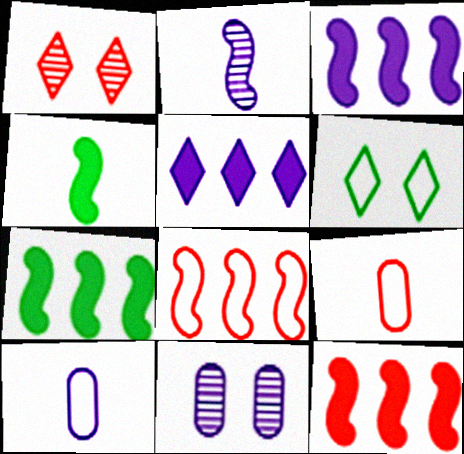[[1, 7, 10], 
[1, 9, 12], 
[3, 7, 12], 
[6, 8, 10]]